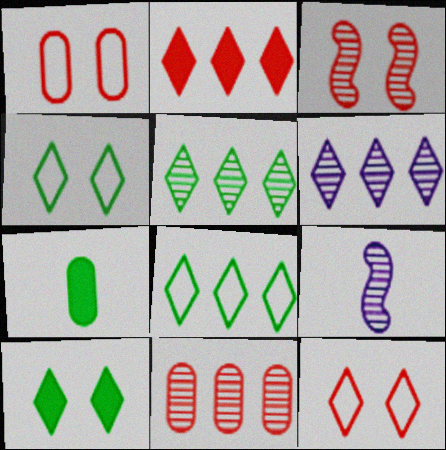[[2, 6, 8]]